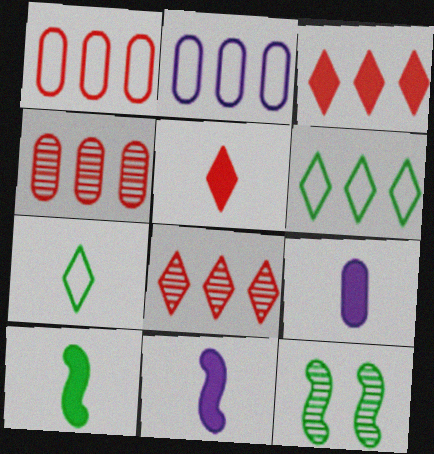[[2, 5, 12], 
[5, 9, 10]]